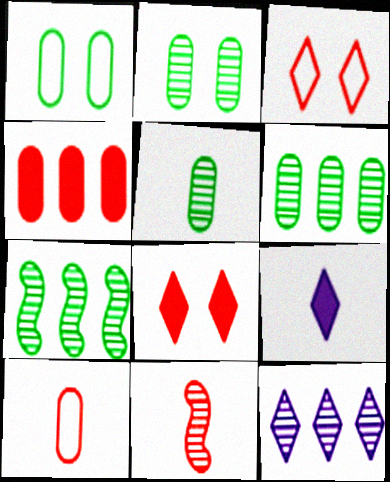[[2, 5, 6], 
[2, 11, 12], 
[3, 4, 11]]